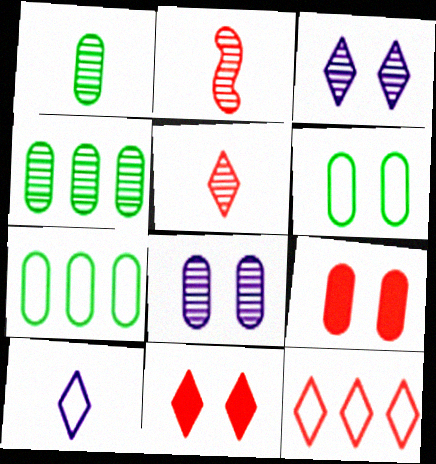[[2, 3, 4], 
[2, 9, 12], 
[5, 11, 12], 
[6, 8, 9]]